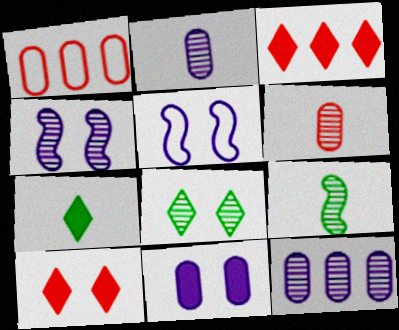[[1, 4, 7]]